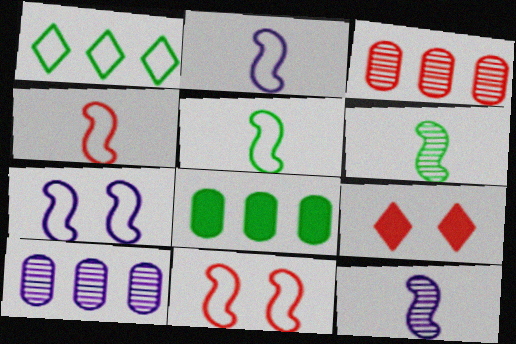[[2, 4, 5], 
[3, 4, 9], 
[5, 9, 10]]